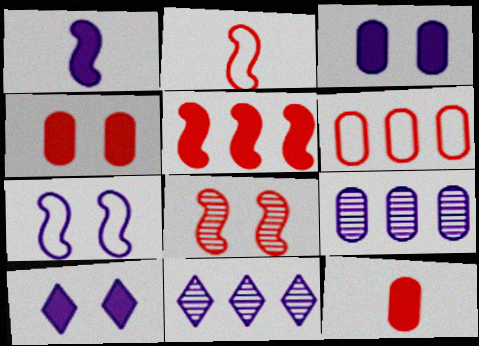[[2, 5, 8]]